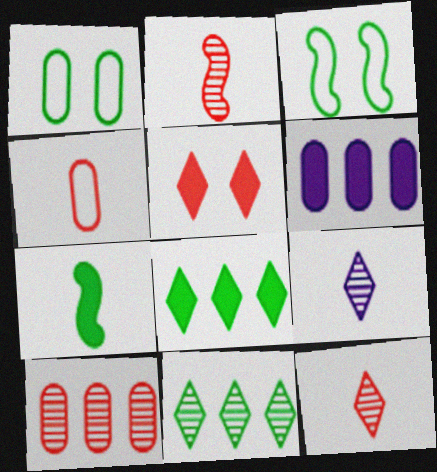[[1, 7, 11], 
[3, 6, 12], 
[4, 7, 9], 
[5, 6, 7]]